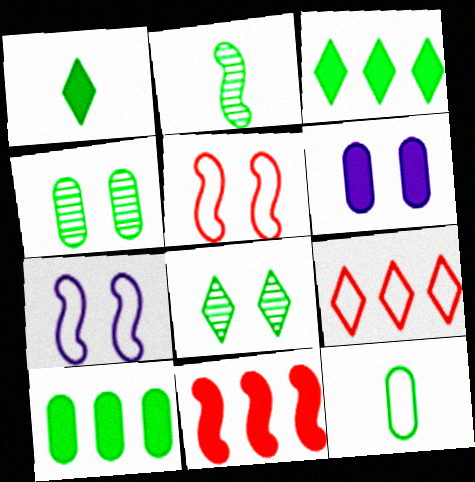[[1, 2, 12], 
[1, 6, 11], 
[2, 6, 9], 
[2, 7, 11], 
[4, 10, 12], 
[5, 6, 8], 
[7, 9, 12]]